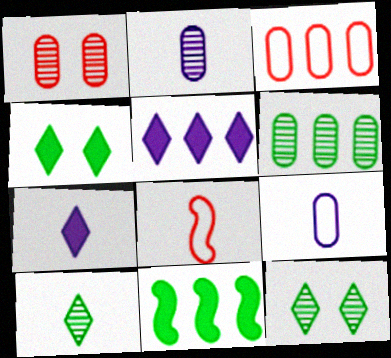[[1, 2, 6]]